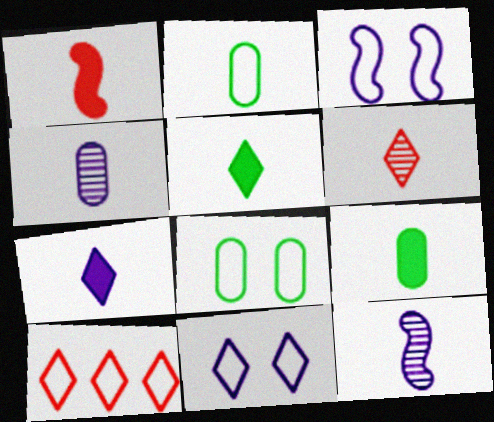[[1, 7, 9], 
[2, 3, 10]]